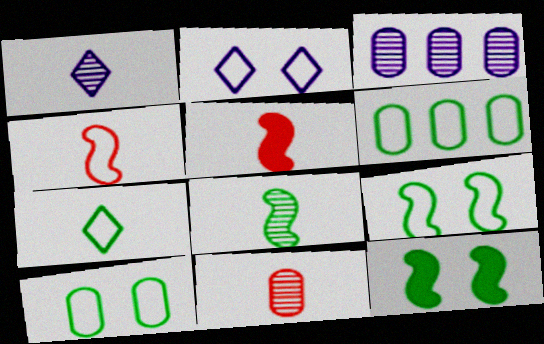[[1, 8, 11], 
[2, 4, 6], 
[6, 7, 9]]